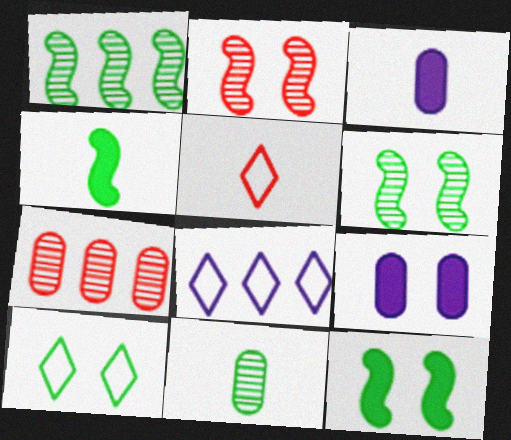[[1, 5, 9], 
[2, 9, 10], 
[5, 8, 10]]